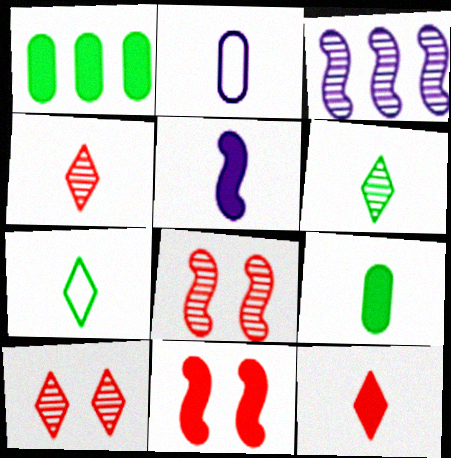[[5, 9, 12]]